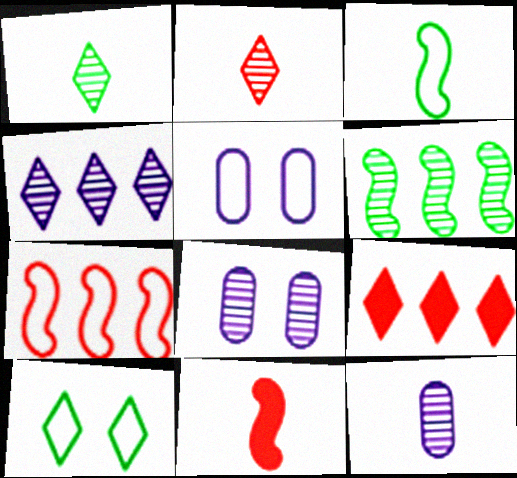[[2, 6, 8], 
[3, 8, 9]]